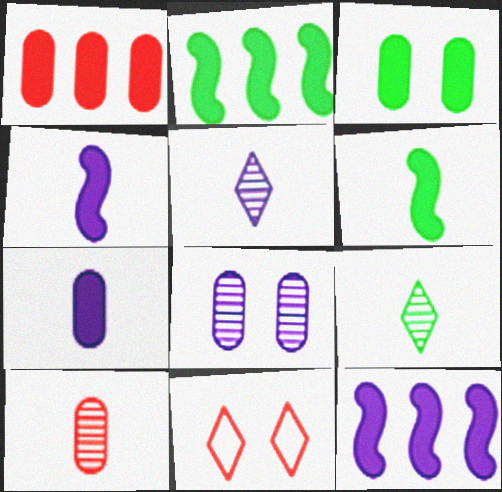[[1, 3, 7]]